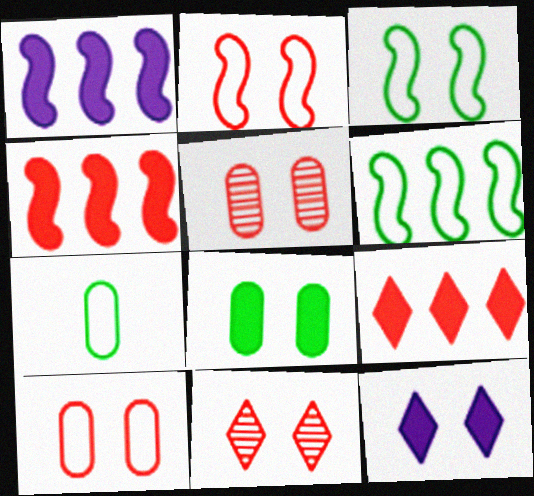[[1, 7, 11], 
[3, 5, 12]]